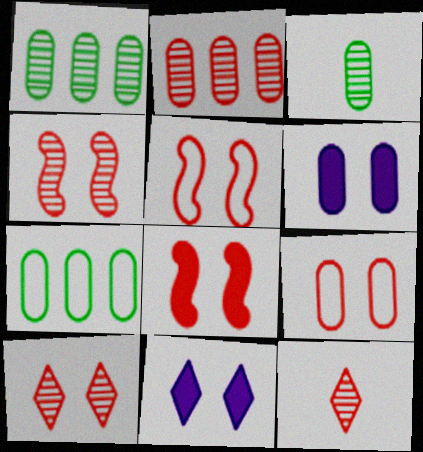[[2, 4, 12], 
[4, 5, 8], 
[8, 9, 10]]